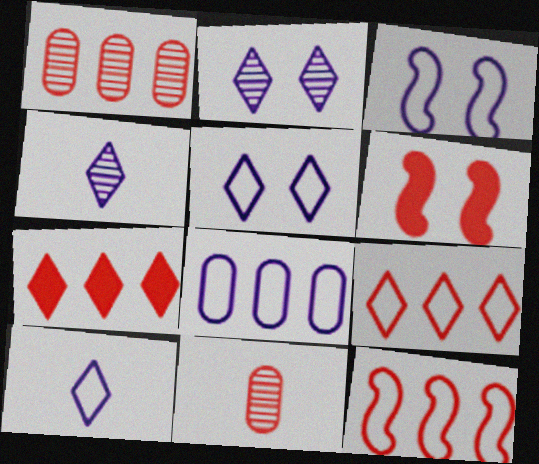[[1, 7, 12], 
[3, 8, 10], 
[6, 9, 11]]